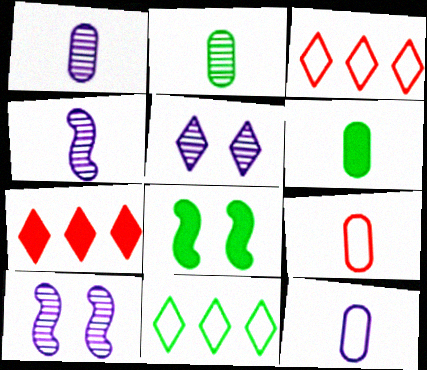[[1, 3, 8], 
[1, 6, 9], 
[2, 8, 11], 
[3, 6, 10]]